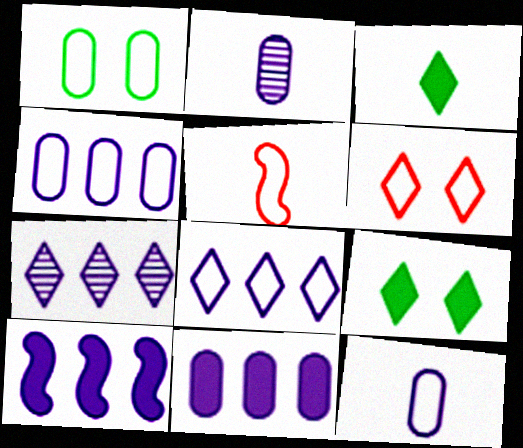[[1, 5, 8], 
[2, 3, 5], 
[3, 6, 7], 
[4, 7, 10]]